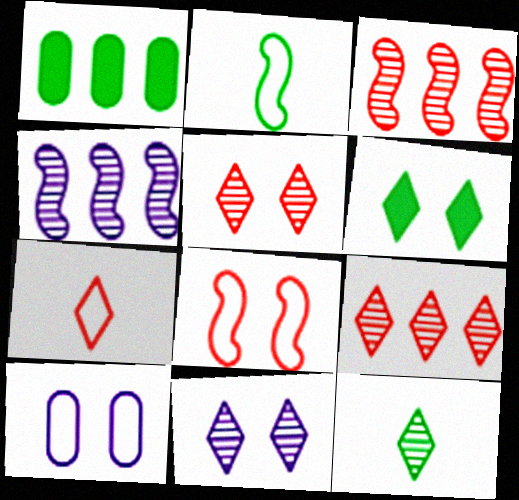[[9, 11, 12]]